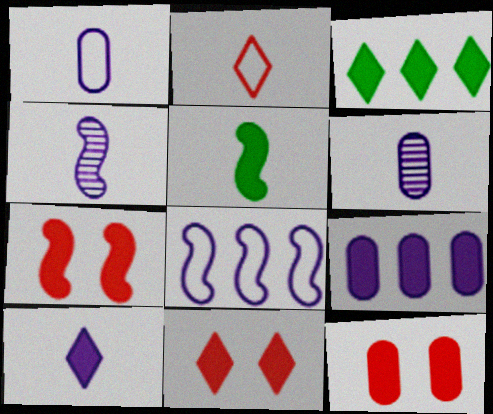[[1, 4, 10], 
[2, 5, 6], 
[3, 10, 11], 
[5, 9, 11], 
[7, 11, 12]]